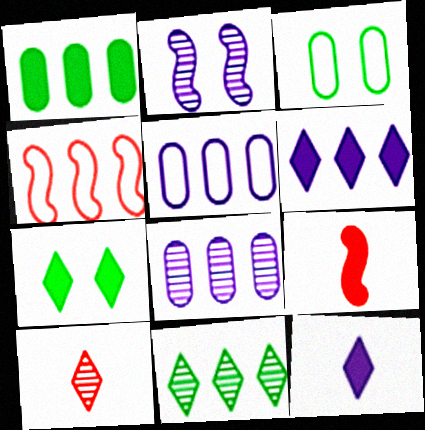[[2, 5, 12]]